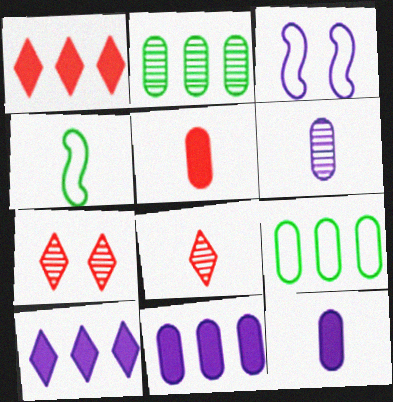[[3, 6, 10], 
[4, 7, 11], 
[4, 8, 12]]